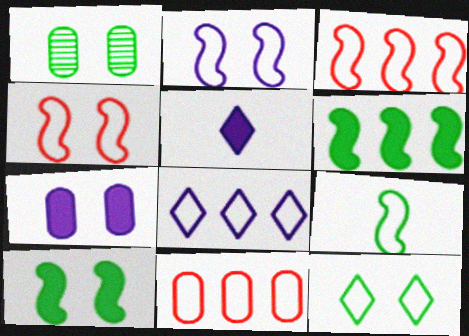[[1, 3, 5], 
[1, 10, 12], 
[2, 3, 9]]